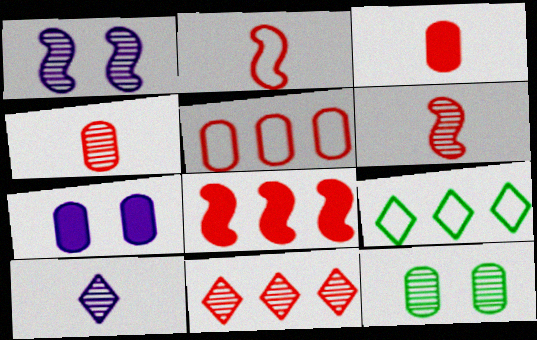[[1, 3, 9], 
[5, 8, 11], 
[6, 7, 9]]